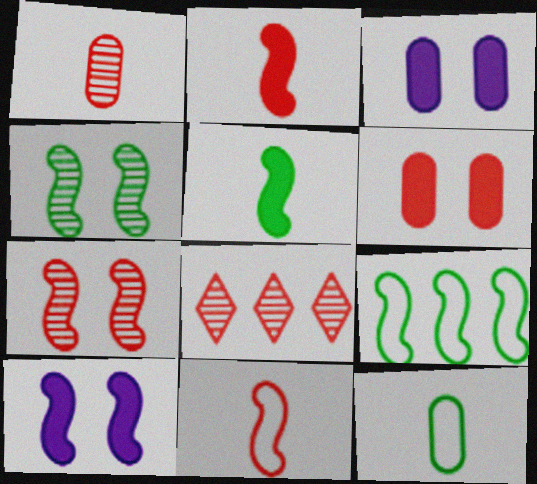[[1, 7, 8], 
[4, 5, 9], 
[6, 8, 11], 
[8, 10, 12]]